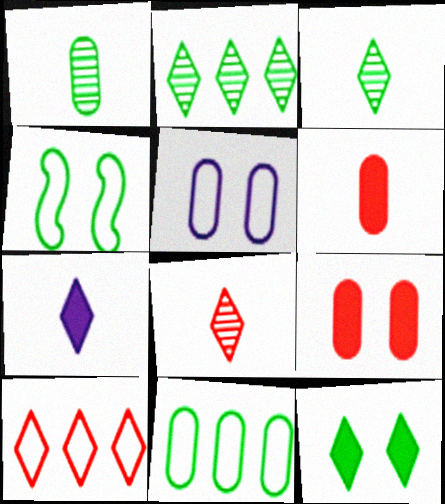[]